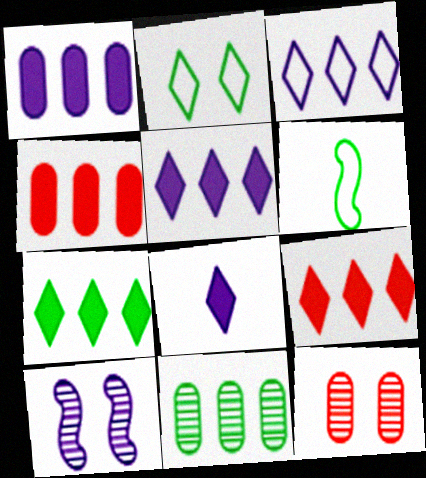[[5, 6, 12], 
[5, 7, 9]]